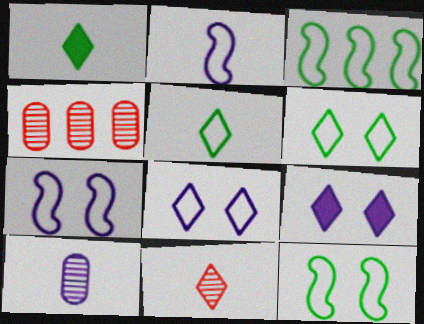[[1, 4, 7]]